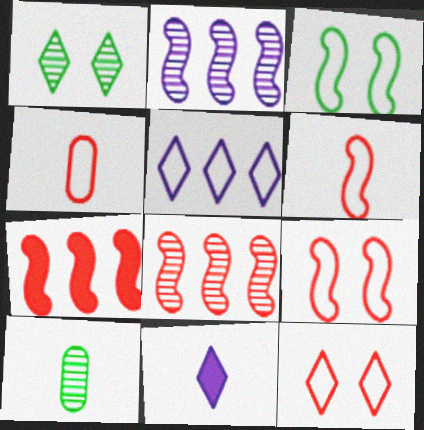[[3, 4, 5], 
[6, 10, 11]]